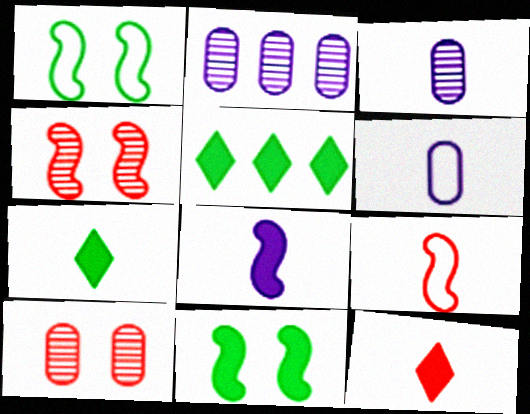[[1, 2, 12], 
[3, 7, 9], 
[4, 5, 6]]